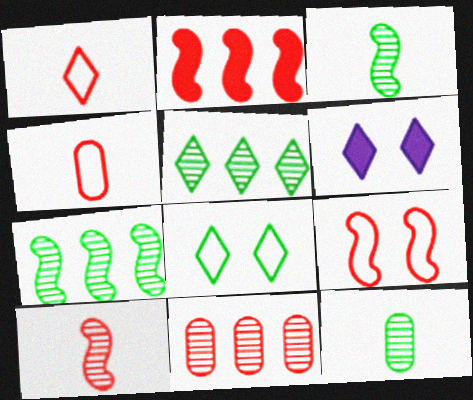[[1, 5, 6], 
[2, 9, 10], 
[4, 6, 7]]